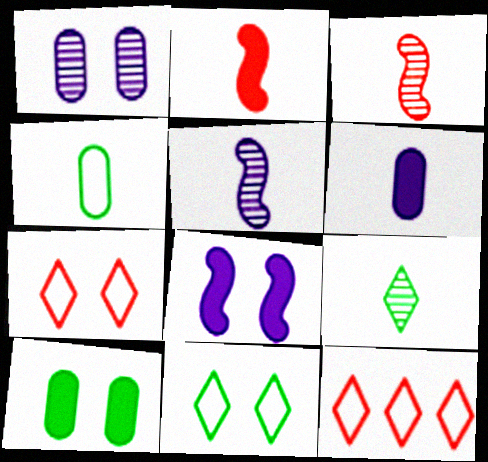[[5, 10, 12]]